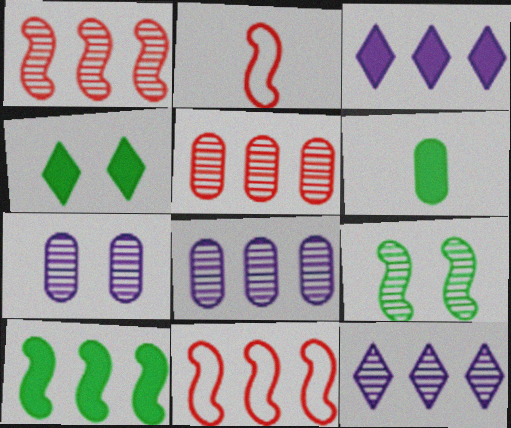[[2, 4, 8], 
[4, 6, 10]]